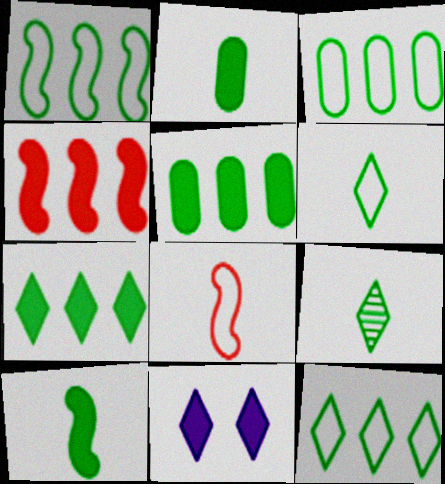[[1, 3, 12], 
[2, 4, 11]]